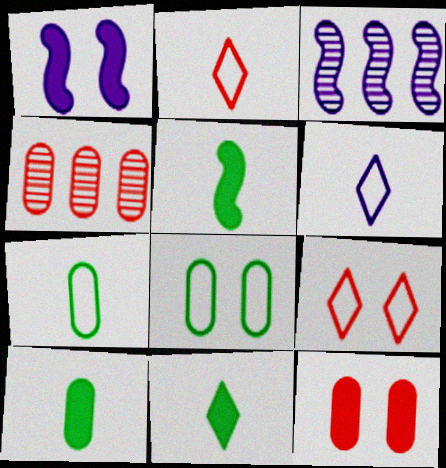[[3, 9, 10], 
[5, 10, 11]]